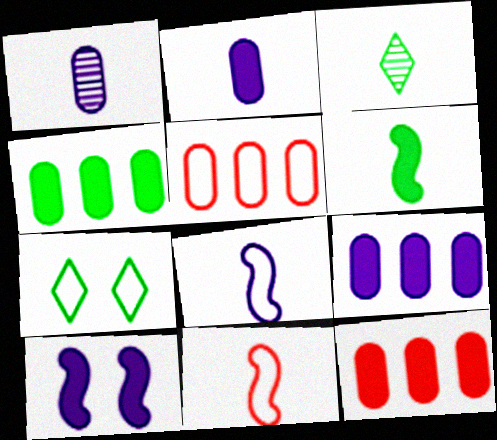[[2, 3, 11], 
[3, 5, 10], 
[4, 9, 12], 
[5, 7, 8]]